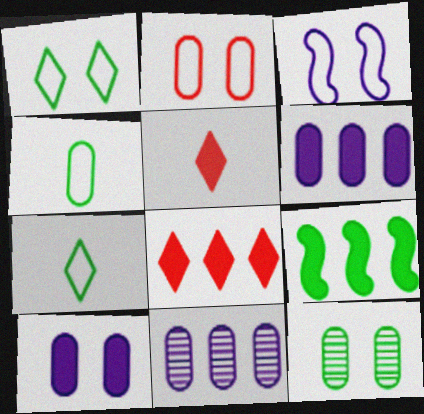[[1, 2, 3], 
[2, 10, 12], 
[5, 9, 10], 
[6, 8, 9], 
[7, 9, 12]]